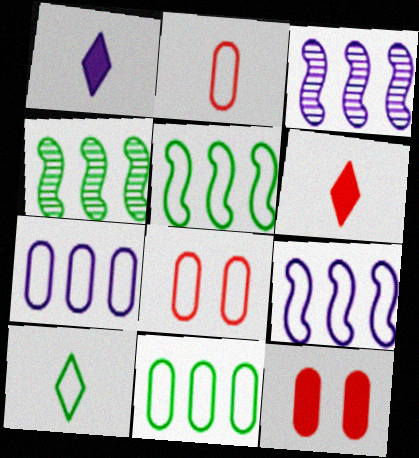[[1, 4, 8], 
[3, 10, 12], 
[8, 9, 10]]